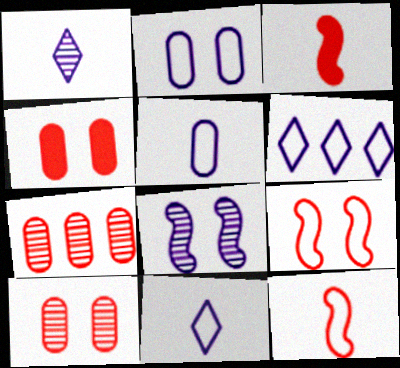[]